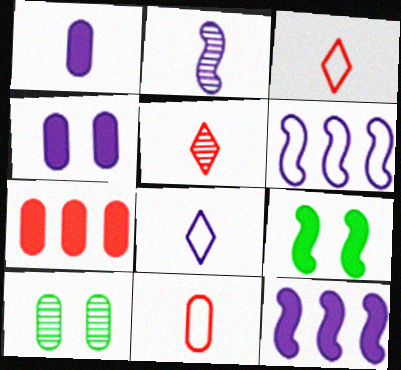[[1, 2, 8], 
[3, 10, 12]]